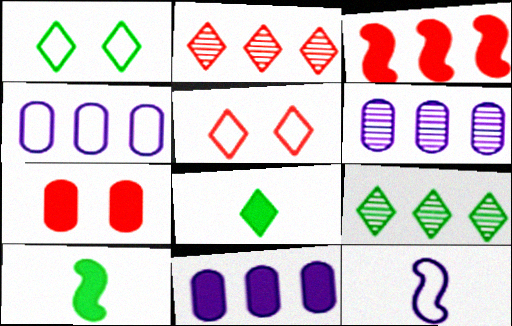[[1, 8, 9], 
[3, 4, 9], 
[4, 6, 11], 
[5, 6, 10], 
[7, 9, 12]]